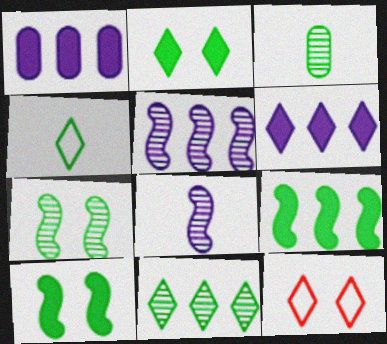[[2, 4, 11], 
[3, 7, 11]]